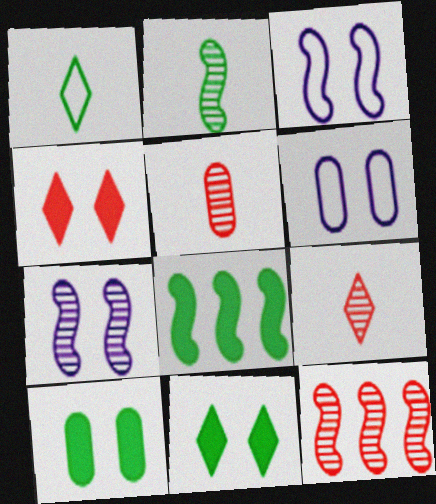[[2, 7, 12], 
[6, 8, 9]]